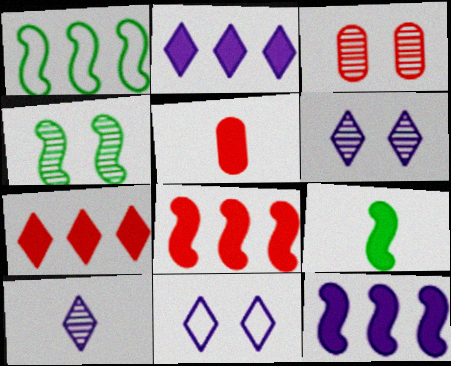[[1, 4, 9], 
[1, 5, 6], 
[2, 10, 11], 
[3, 4, 6]]